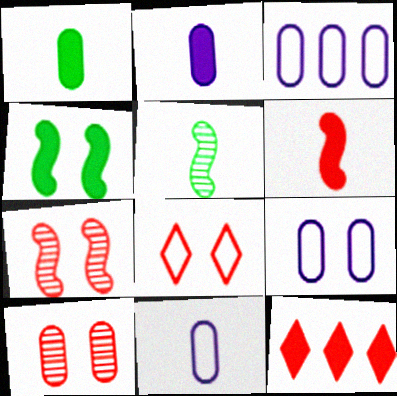[[1, 3, 10], 
[2, 4, 12], 
[3, 9, 11], 
[5, 9, 12]]